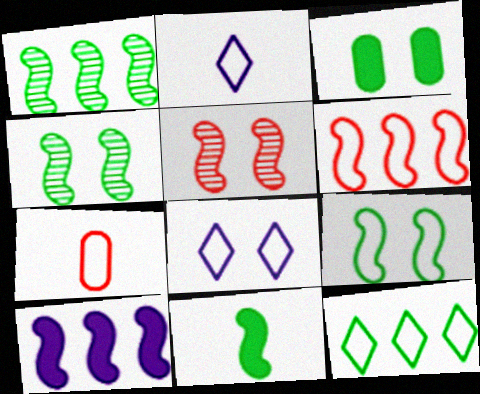[[1, 6, 10], 
[1, 9, 11], 
[3, 5, 8]]